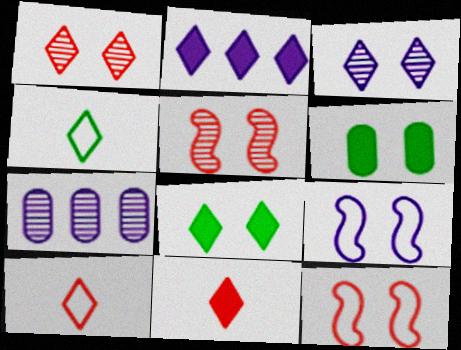[[1, 2, 4], 
[1, 6, 9], 
[2, 8, 11], 
[3, 6, 12]]